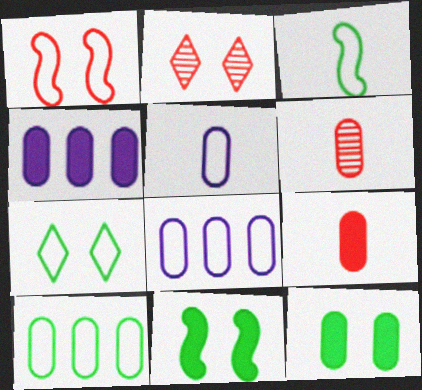[[2, 3, 4], 
[3, 7, 10], 
[4, 9, 12], 
[6, 8, 12]]